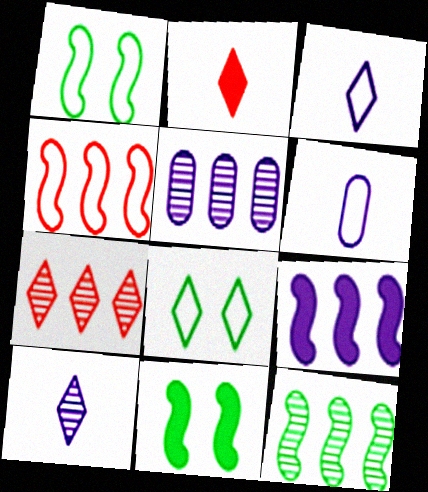[[1, 2, 5], 
[4, 6, 8], 
[4, 9, 12], 
[5, 7, 12], 
[6, 7, 11]]